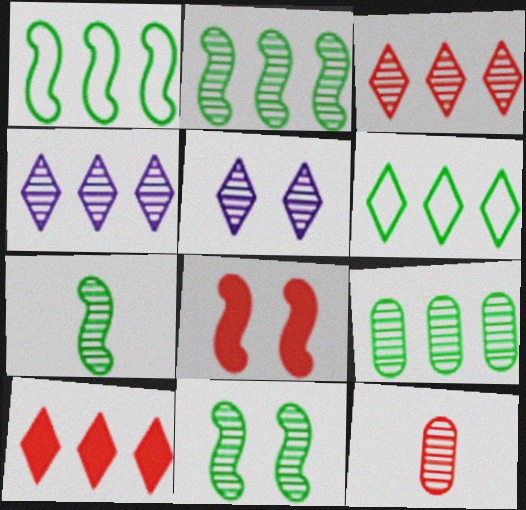[[2, 5, 12], 
[2, 7, 11], 
[4, 6, 10], 
[4, 11, 12]]